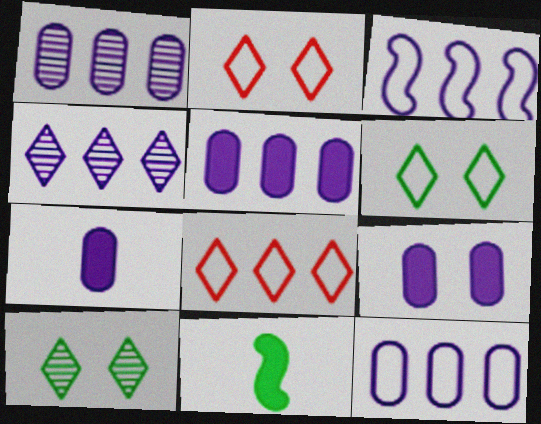[[1, 2, 11], 
[1, 5, 12], 
[3, 4, 5], 
[5, 7, 9]]